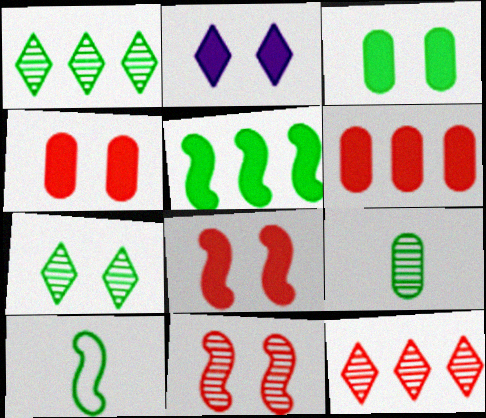[[1, 3, 10], 
[2, 3, 8]]